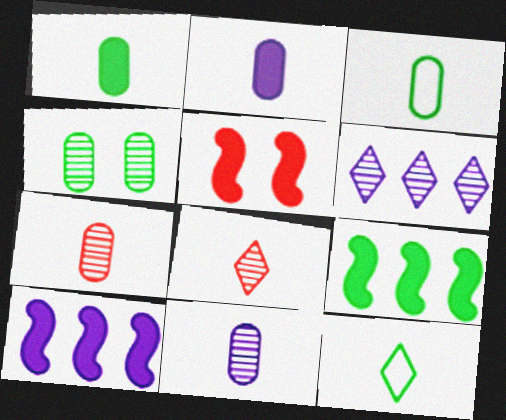[[2, 3, 7], 
[3, 5, 6], 
[4, 9, 12]]